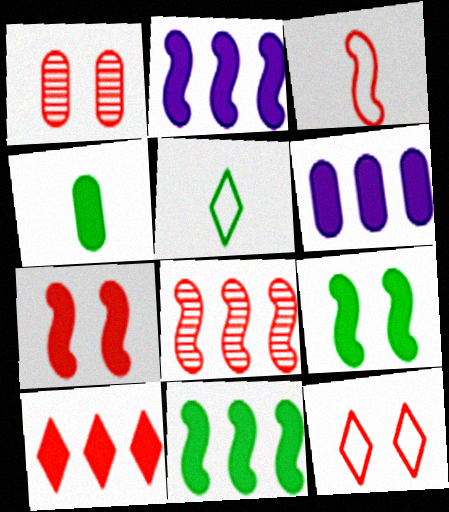[[1, 2, 5], 
[1, 3, 10], 
[1, 7, 12], 
[3, 7, 8], 
[6, 10, 11]]